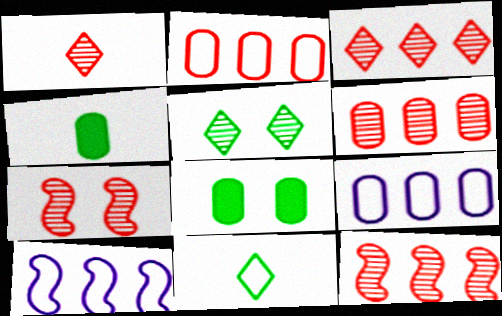[[1, 6, 7], 
[1, 8, 10], 
[3, 6, 12]]